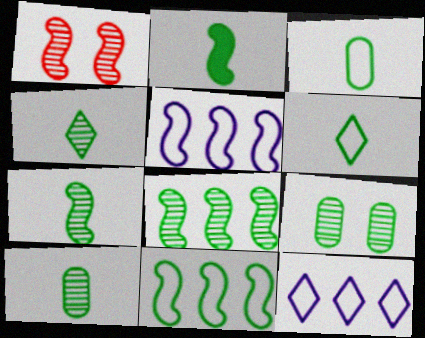[[1, 2, 5], 
[2, 3, 4], 
[2, 6, 10], 
[4, 7, 10], 
[4, 8, 9]]